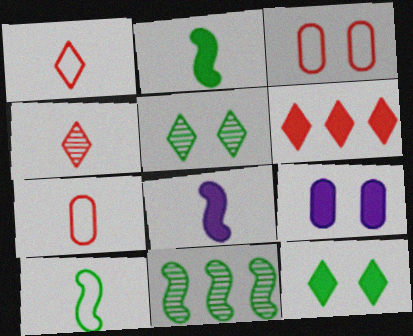[[1, 9, 11], 
[2, 6, 9]]